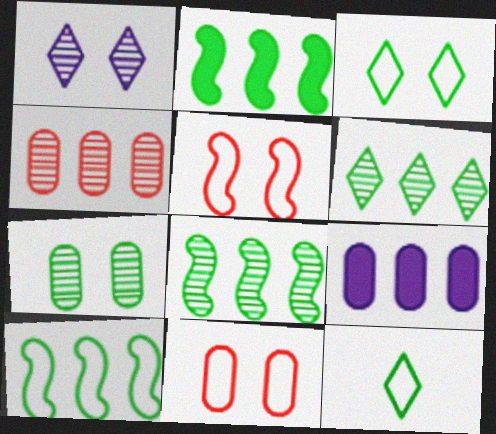[[2, 7, 12], 
[2, 8, 10]]